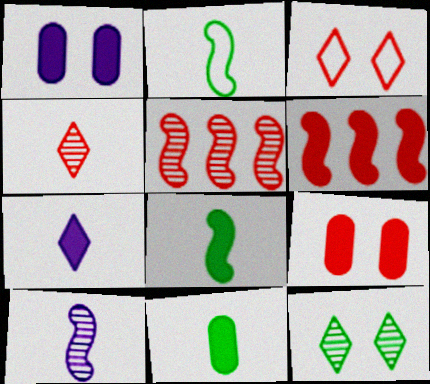[]